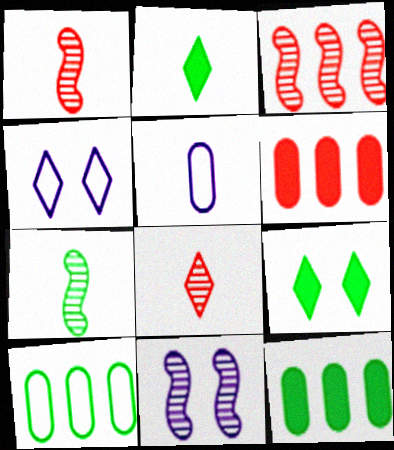[[1, 2, 5], 
[1, 4, 12], 
[3, 5, 9], 
[3, 7, 11], 
[4, 6, 7], 
[7, 9, 10]]